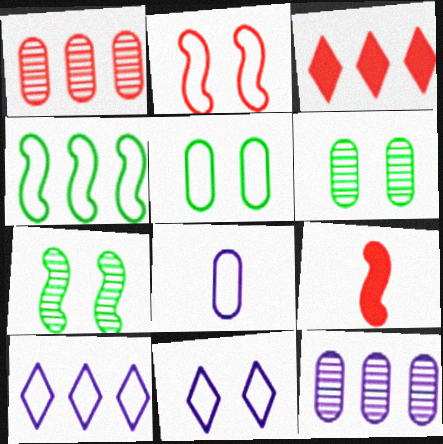[[2, 5, 11], 
[3, 4, 12], 
[3, 7, 8], 
[6, 9, 10]]